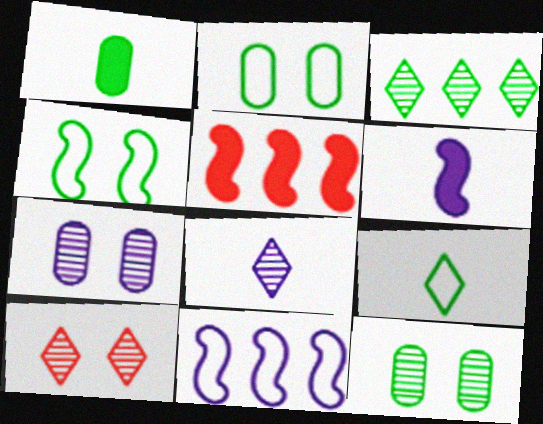[[1, 3, 4], 
[1, 10, 11], 
[2, 5, 8], 
[3, 8, 10], 
[5, 7, 9]]